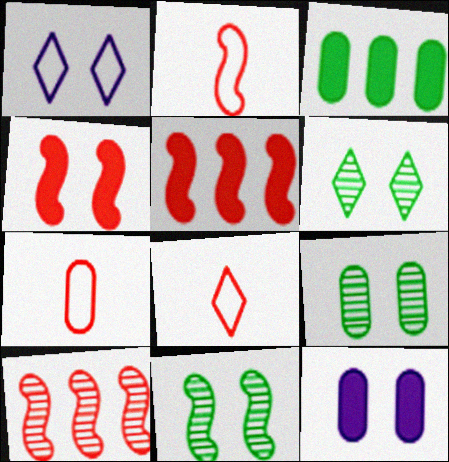[[1, 4, 9], 
[2, 4, 10], 
[2, 7, 8], 
[6, 9, 11]]